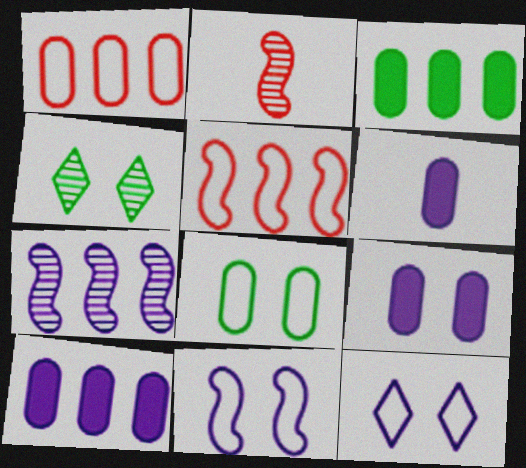[[2, 3, 12], 
[4, 5, 6], 
[6, 7, 12], 
[6, 9, 10]]